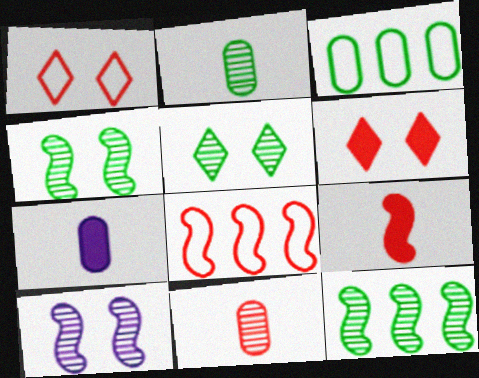[[1, 7, 12], 
[2, 5, 12], 
[5, 7, 8], 
[6, 8, 11]]